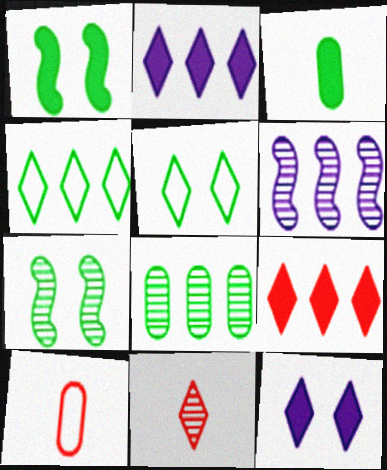[[2, 5, 11], 
[2, 7, 10], 
[3, 4, 7], 
[4, 11, 12]]